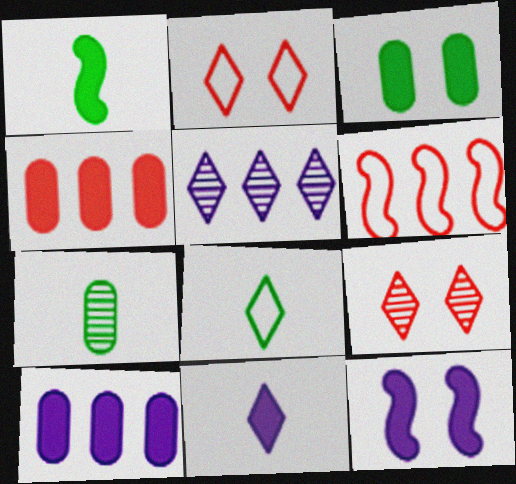[[1, 7, 8], 
[10, 11, 12]]